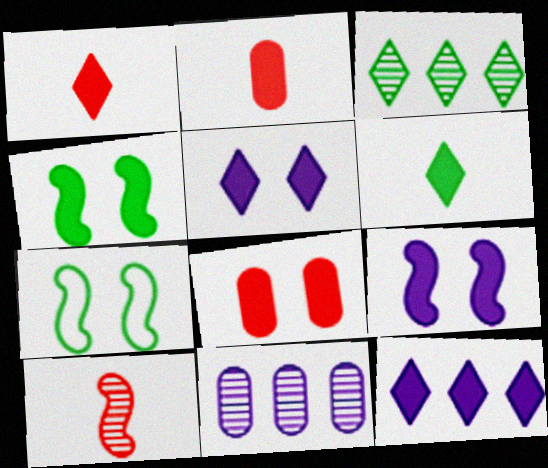[[1, 7, 11], 
[2, 4, 12], 
[4, 5, 8]]